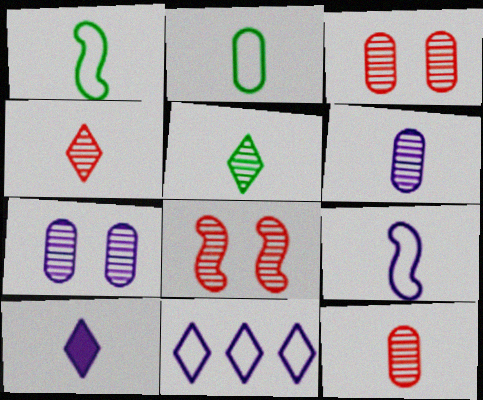[[1, 10, 12], 
[6, 9, 10]]